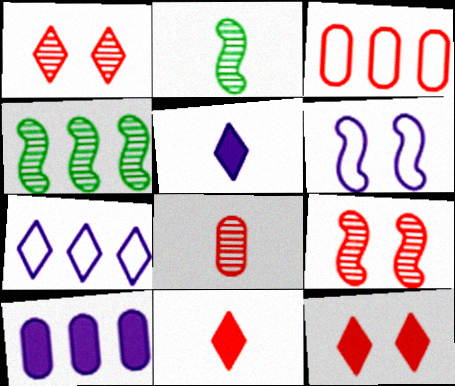[[3, 9, 11]]